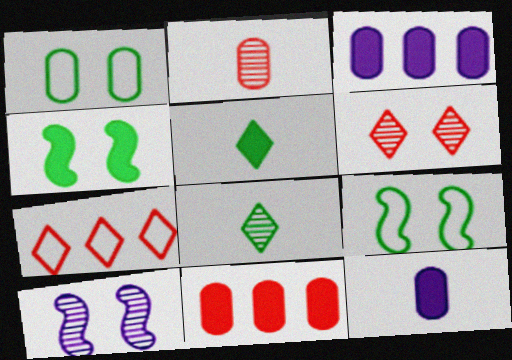[[1, 2, 3]]